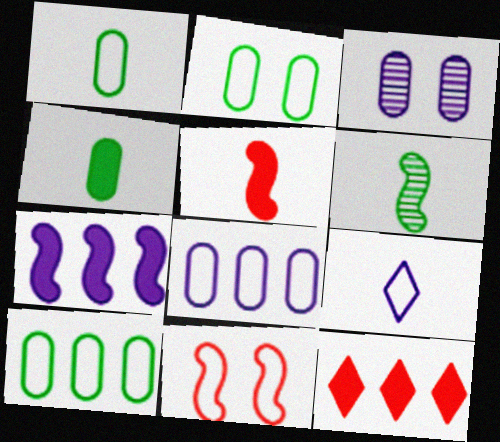[[1, 2, 10], 
[3, 7, 9], 
[6, 7, 11], 
[9, 10, 11]]